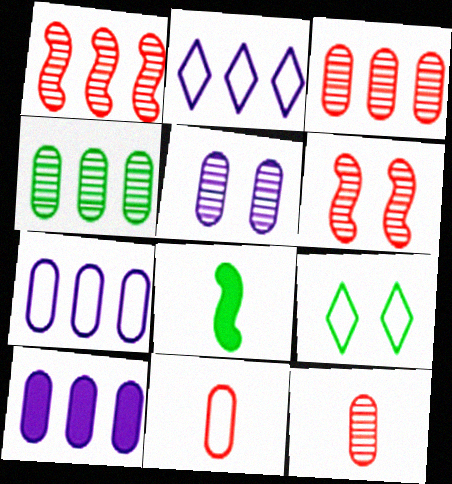[[4, 5, 12], 
[4, 8, 9]]